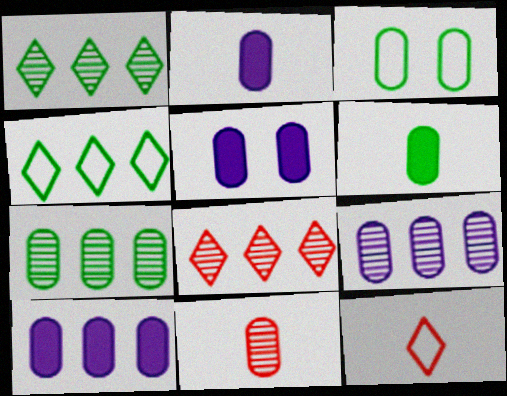[[2, 5, 10], 
[3, 6, 7], 
[3, 10, 11]]